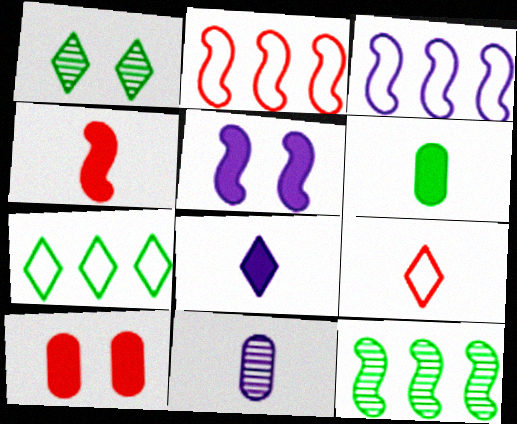[[4, 6, 8]]